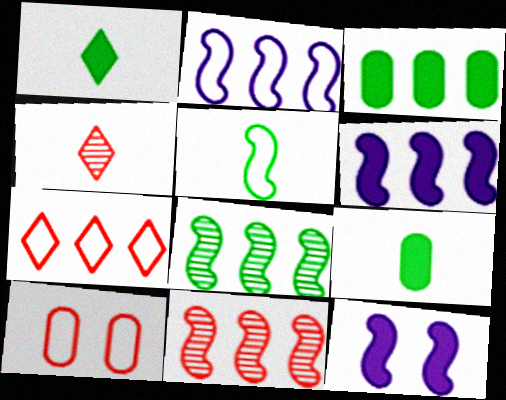[[5, 11, 12]]